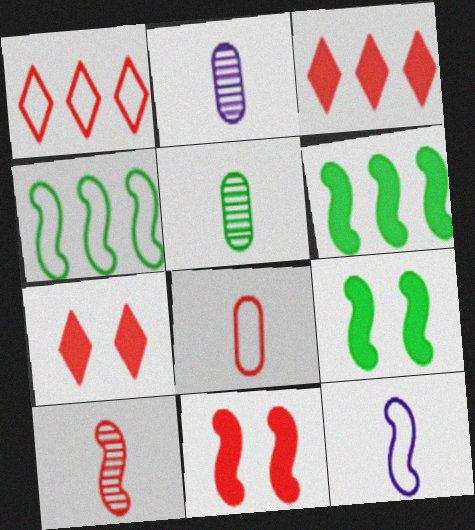[[1, 2, 9], 
[2, 4, 7]]